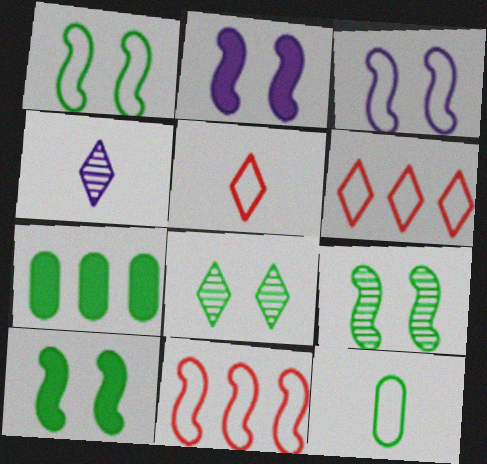[[1, 9, 10], 
[3, 6, 12]]